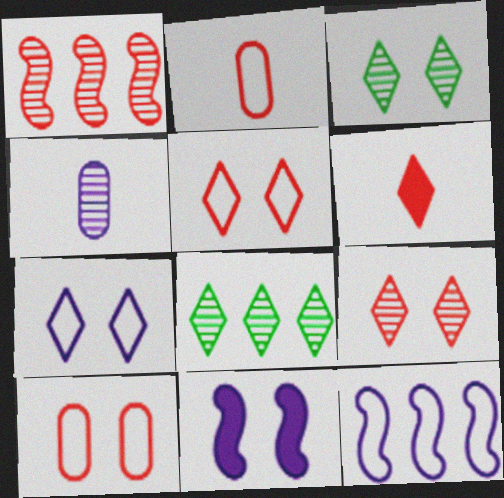[[1, 3, 4], 
[1, 6, 10], 
[2, 8, 11], 
[3, 10, 11], 
[6, 7, 8]]